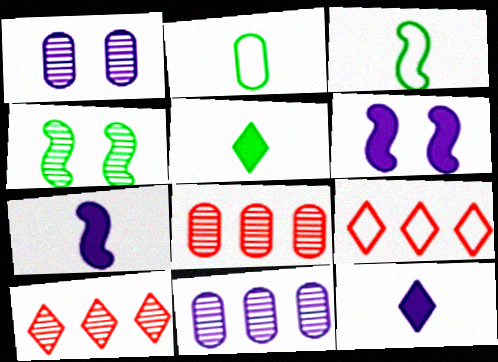[[2, 6, 10]]